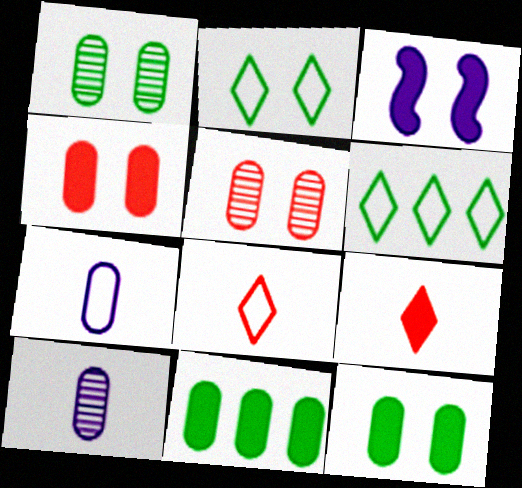[[2, 3, 5], 
[3, 9, 11], 
[5, 7, 11]]